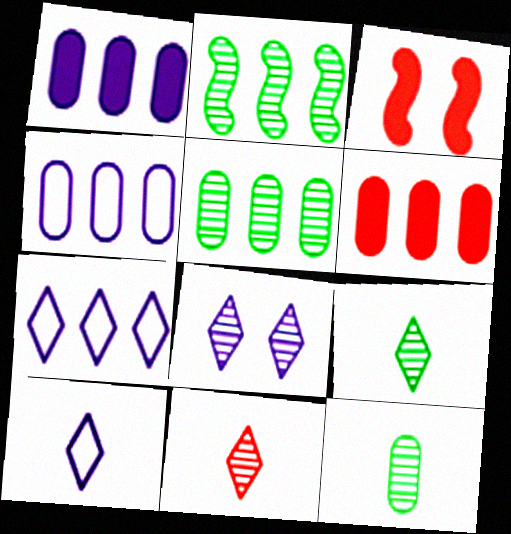[[2, 6, 7], 
[3, 4, 9], 
[3, 5, 10], 
[3, 7, 12], 
[4, 5, 6]]